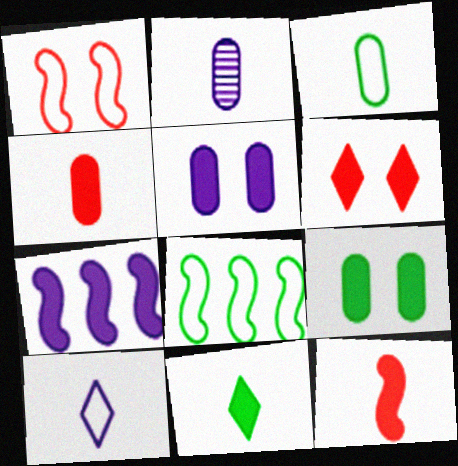[[2, 3, 4], 
[2, 6, 8]]